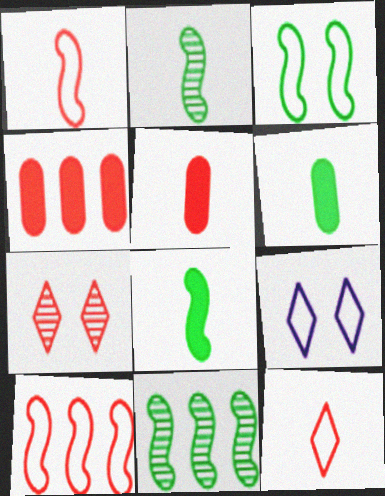[[1, 4, 7], 
[2, 4, 9], 
[3, 8, 11], 
[5, 7, 10], 
[5, 9, 11]]